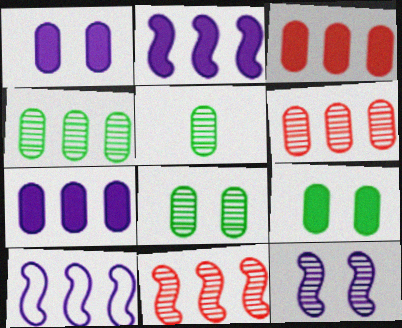[[4, 5, 8]]